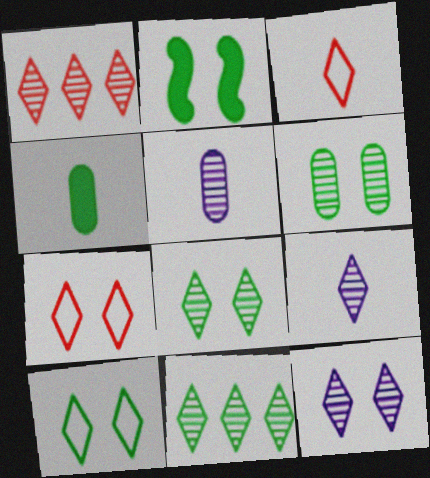[[1, 8, 9], 
[2, 6, 10]]